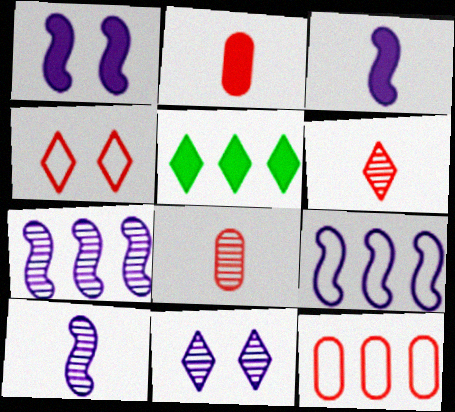[[1, 2, 5], 
[1, 9, 10], 
[5, 7, 12]]